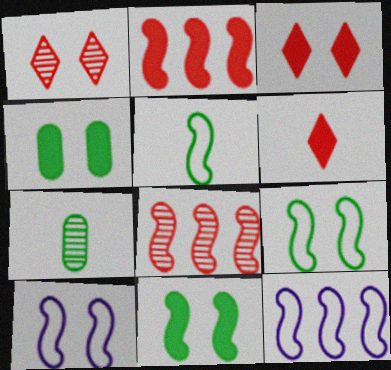[[1, 4, 10], 
[3, 7, 12]]